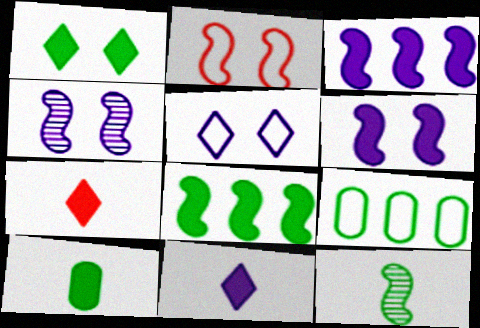[[1, 8, 10], 
[1, 9, 12], 
[2, 3, 12], 
[4, 7, 9]]